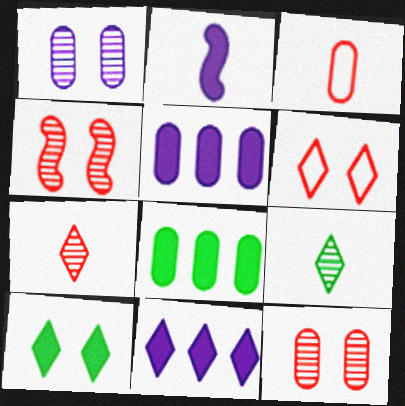[[1, 3, 8], 
[2, 3, 9], 
[6, 9, 11]]